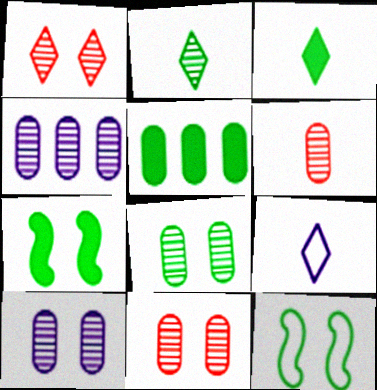[[2, 5, 12], 
[3, 5, 7], 
[4, 6, 8], 
[8, 10, 11]]